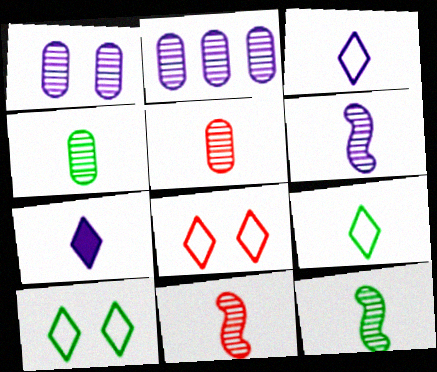[[6, 11, 12]]